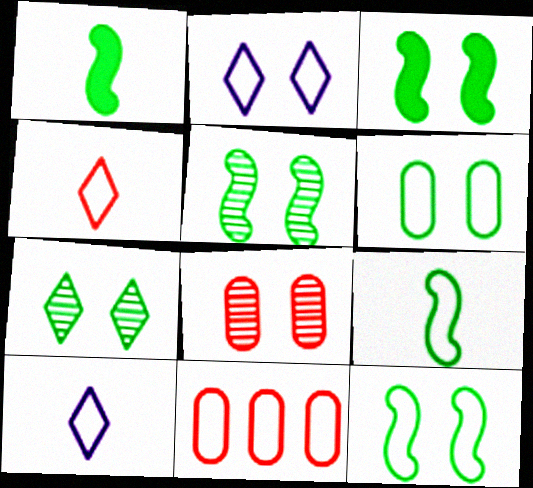[[2, 3, 8], 
[2, 9, 11], 
[3, 5, 12], 
[3, 6, 7], 
[10, 11, 12]]